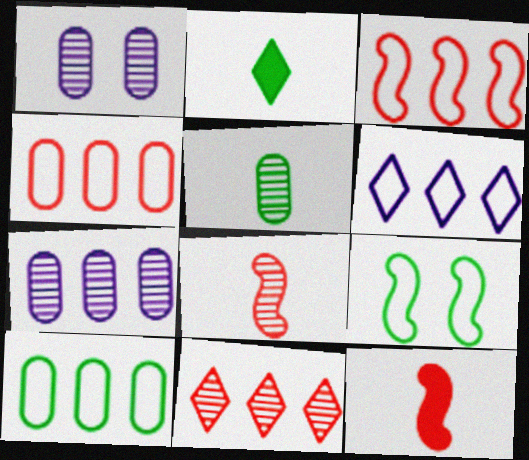[[1, 2, 3], 
[3, 6, 10]]